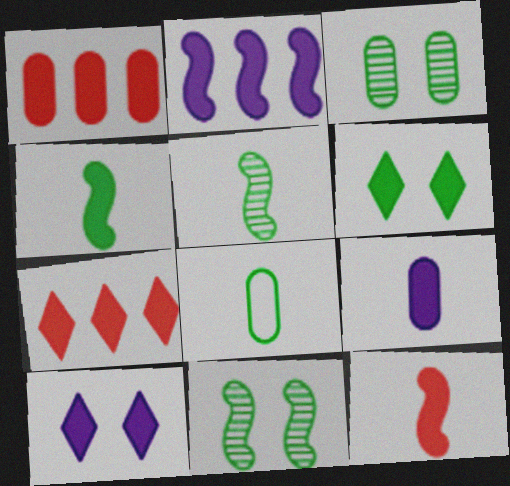[[1, 4, 10], 
[2, 9, 10]]